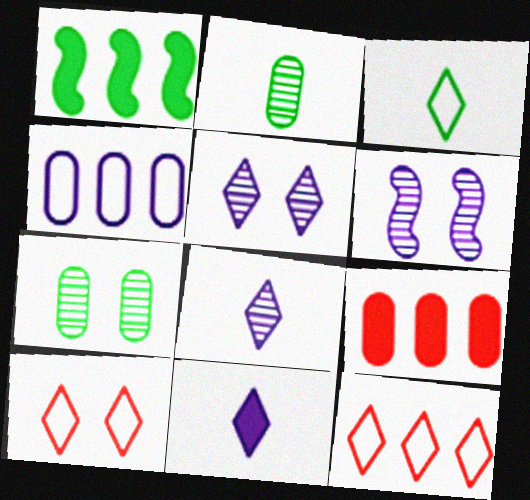[[1, 3, 7], 
[3, 6, 9], 
[4, 6, 11]]